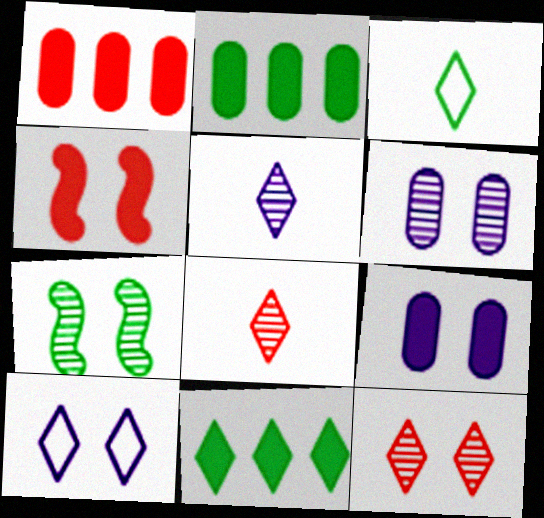[[2, 3, 7], 
[6, 7, 12], 
[8, 10, 11]]